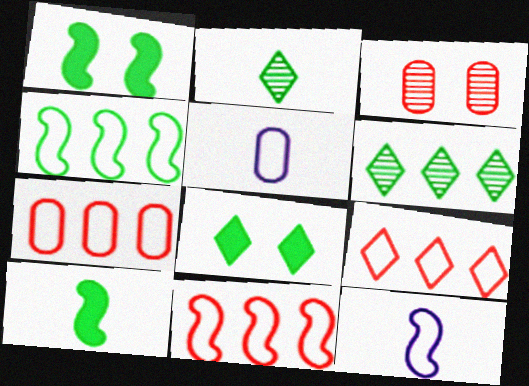[[7, 9, 11]]